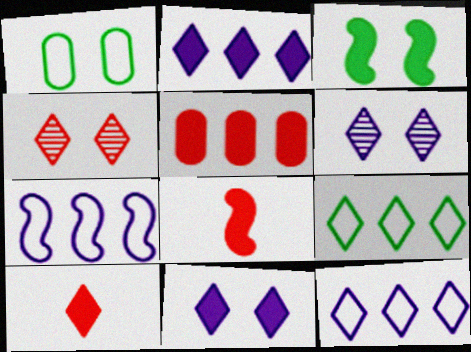[[6, 9, 10]]